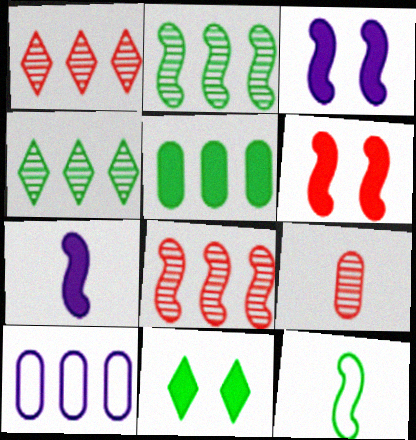[[3, 8, 12]]